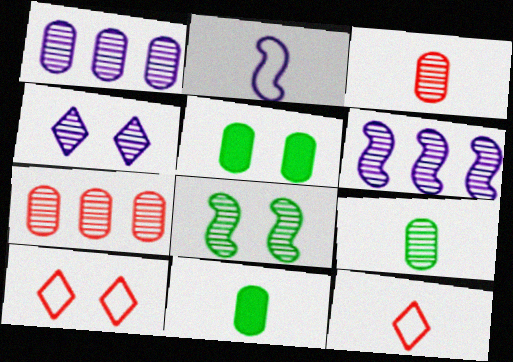[[5, 6, 12], 
[6, 10, 11]]